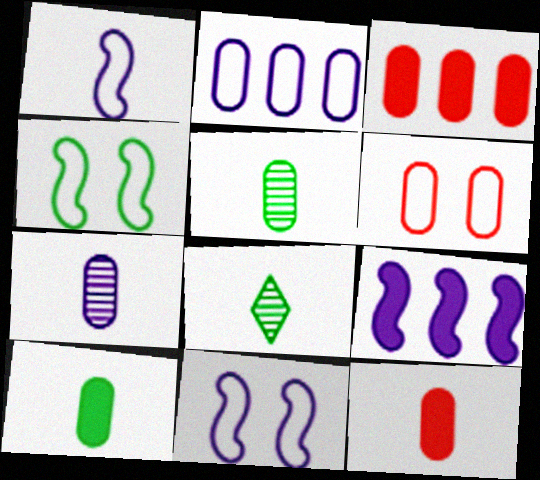[[1, 8, 12], 
[3, 8, 11], 
[6, 8, 9]]